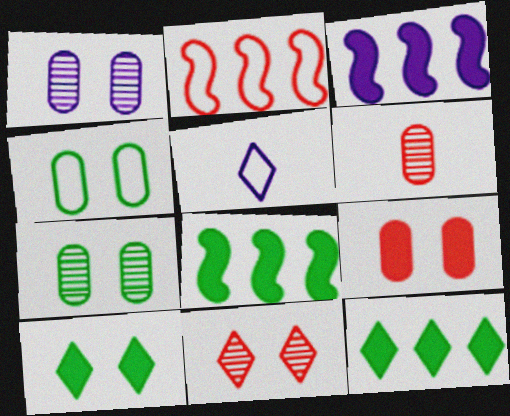[[1, 3, 5], 
[1, 4, 9], 
[2, 4, 5], 
[5, 11, 12]]